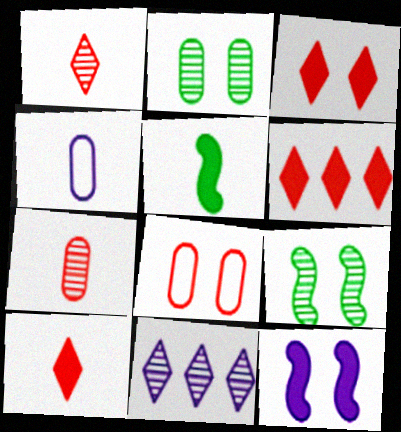[[1, 4, 5], 
[3, 6, 10], 
[4, 6, 9], 
[4, 11, 12], 
[5, 8, 11], 
[7, 9, 11]]